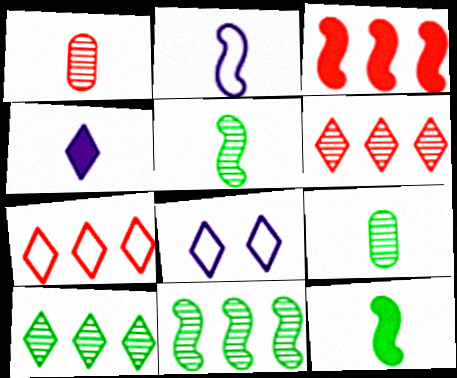[[3, 8, 9]]